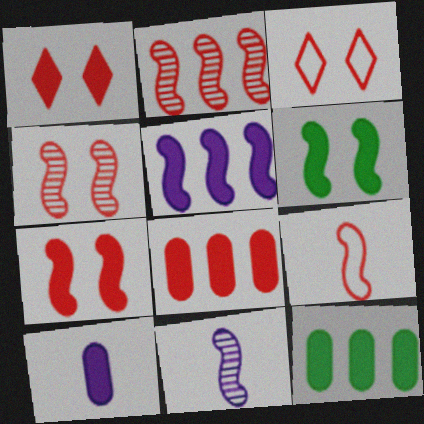[[2, 7, 9], 
[3, 11, 12]]